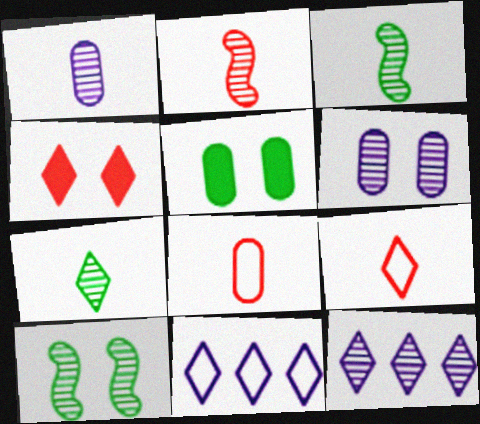[[1, 2, 7], 
[2, 5, 11], 
[4, 7, 11]]